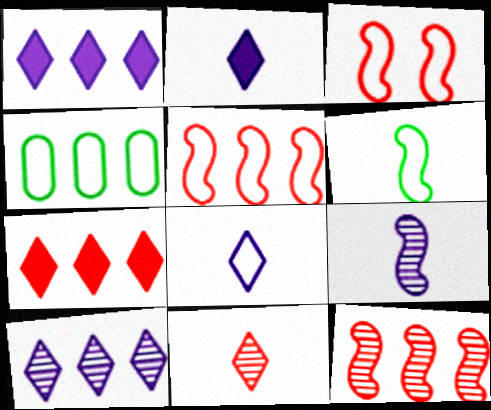[[1, 4, 12], 
[3, 4, 8]]